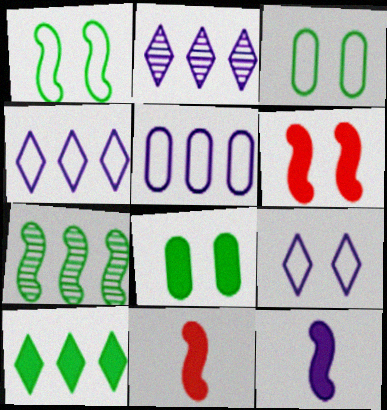[[2, 3, 11]]